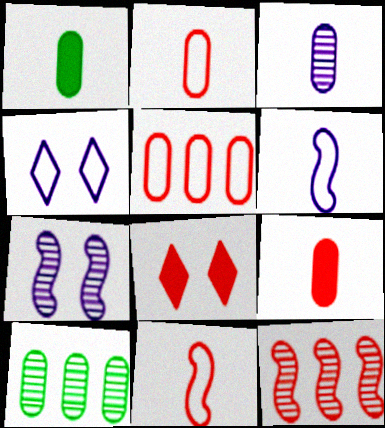[[1, 2, 3], 
[1, 4, 12], 
[2, 8, 12], 
[6, 8, 10]]